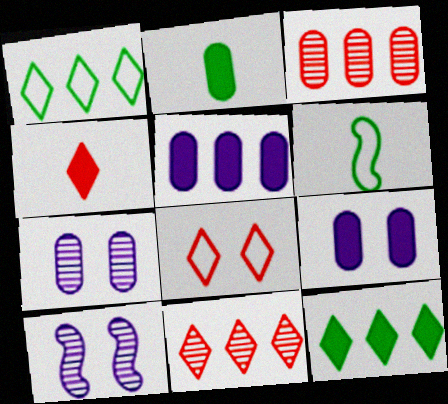[[4, 8, 11], 
[6, 9, 11]]